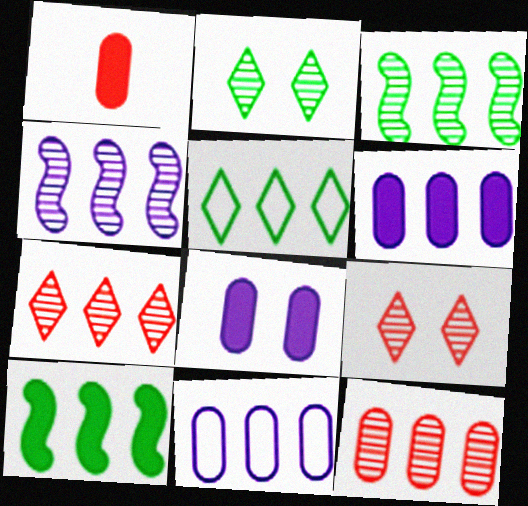[[7, 10, 11]]